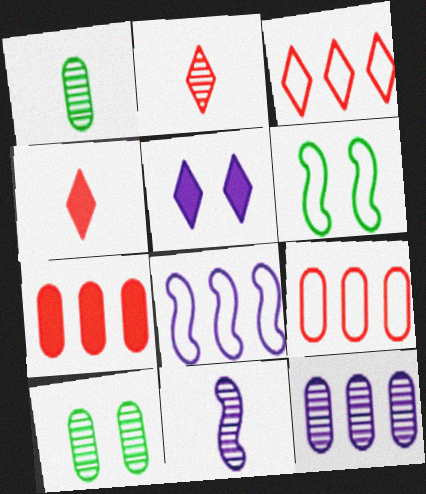[[1, 2, 11], 
[4, 6, 12], 
[4, 8, 10]]